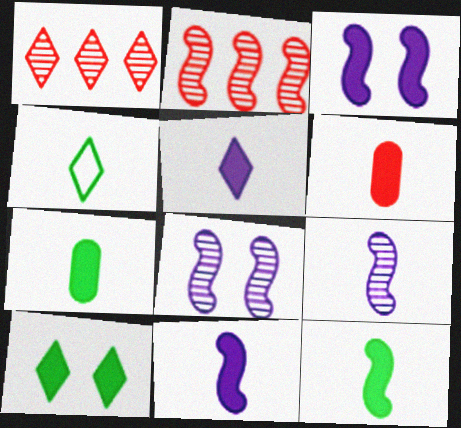[[4, 6, 9], 
[5, 6, 12]]